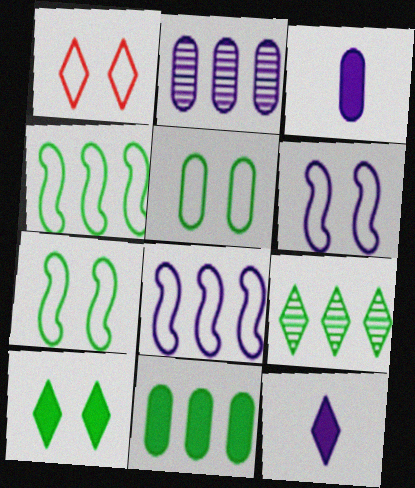[[1, 5, 6], 
[1, 9, 12], 
[2, 6, 12], 
[4, 9, 11]]